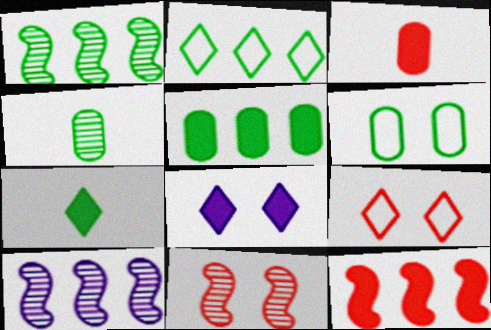[[1, 2, 5], 
[1, 6, 7], 
[4, 5, 6], 
[6, 8, 11]]